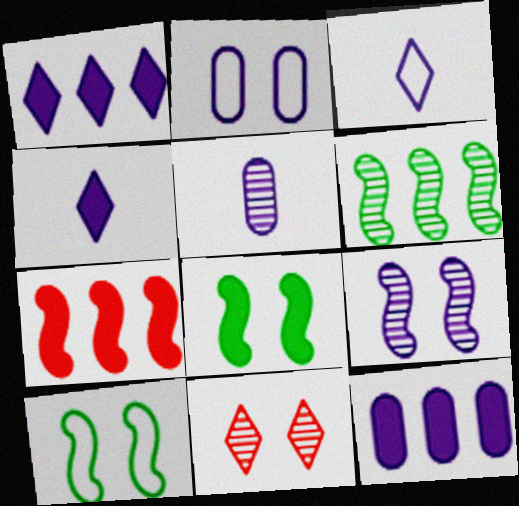[[2, 5, 12], 
[2, 8, 11], 
[3, 9, 12], 
[5, 6, 11]]